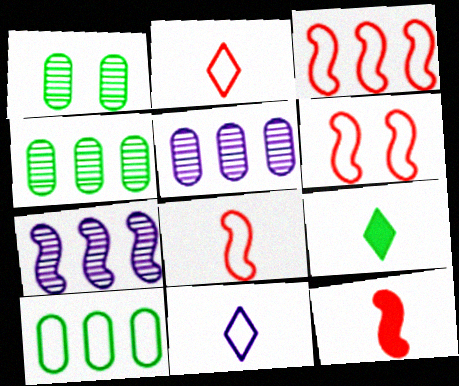[[3, 6, 8], 
[5, 6, 9], 
[6, 10, 11]]